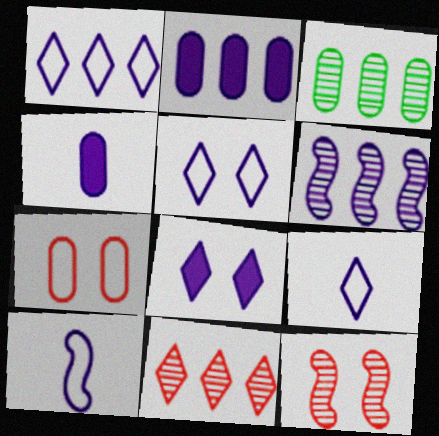[[1, 2, 6], 
[1, 5, 9], 
[3, 4, 7], 
[3, 6, 11], 
[4, 5, 6]]